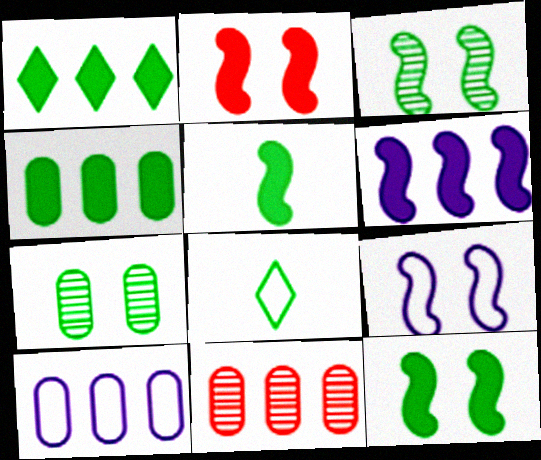[[2, 3, 9], 
[2, 5, 6], 
[3, 4, 8], 
[4, 10, 11]]